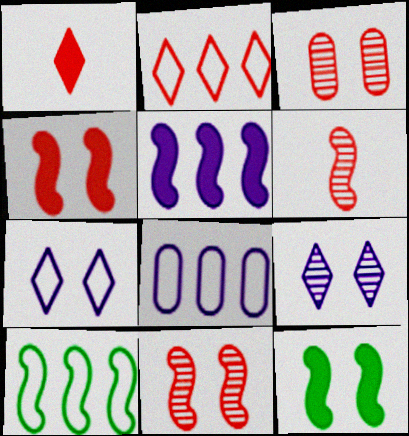[[2, 8, 10], 
[3, 7, 12]]